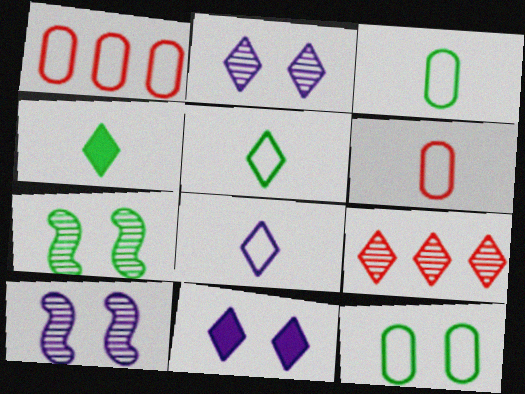[[1, 4, 10], 
[5, 9, 11]]